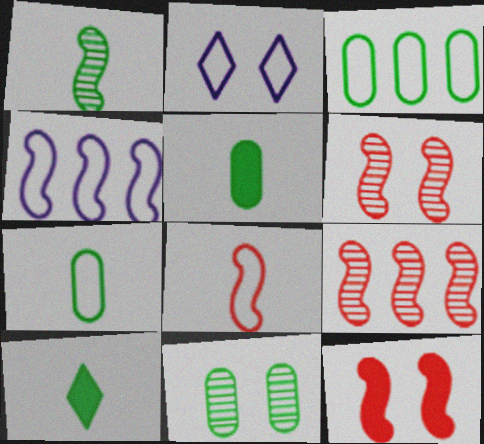[[1, 4, 12], 
[1, 7, 10], 
[2, 3, 8], 
[2, 5, 9], 
[2, 11, 12], 
[3, 5, 11], 
[8, 9, 12]]